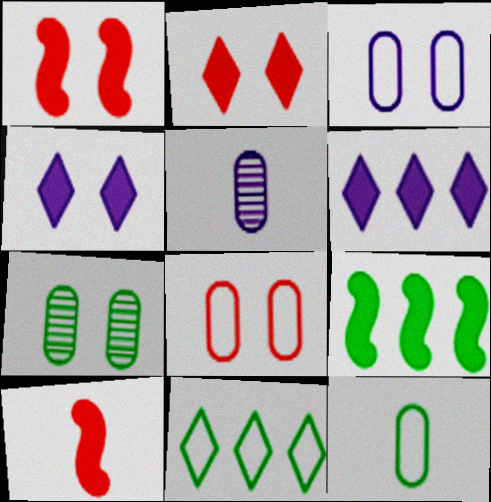[[1, 5, 11]]